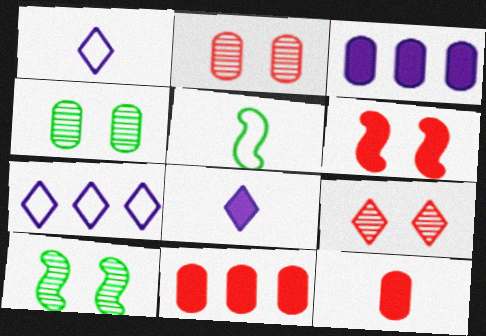[[1, 10, 11], 
[3, 5, 9], 
[7, 10, 12]]